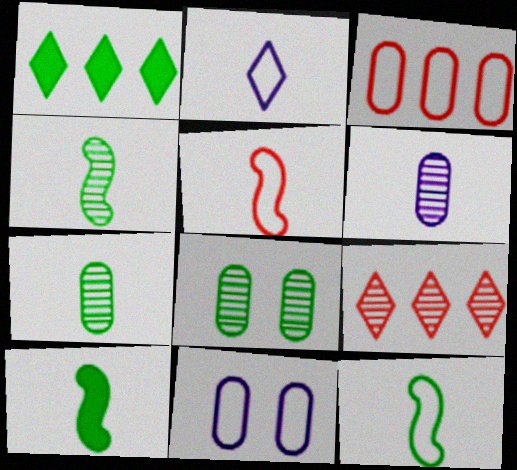[[1, 8, 12], 
[4, 10, 12], 
[9, 10, 11]]